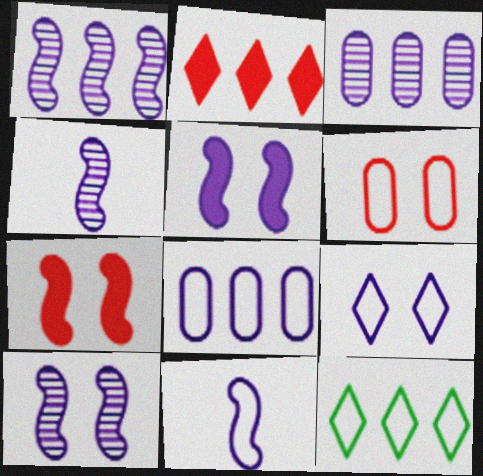[[1, 4, 10], 
[1, 5, 11], 
[6, 11, 12], 
[8, 9, 11]]